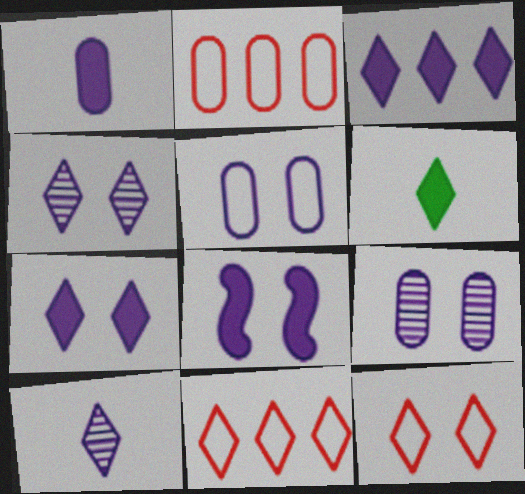[[1, 3, 8], 
[4, 5, 8], 
[4, 6, 11]]